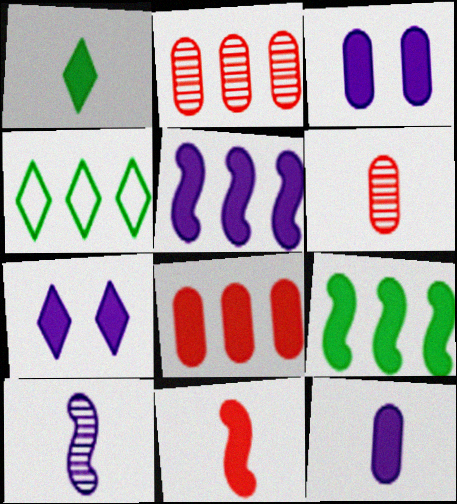[[1, 11, 12], 
[2, 4, 5], 
[5, 7, 12]]